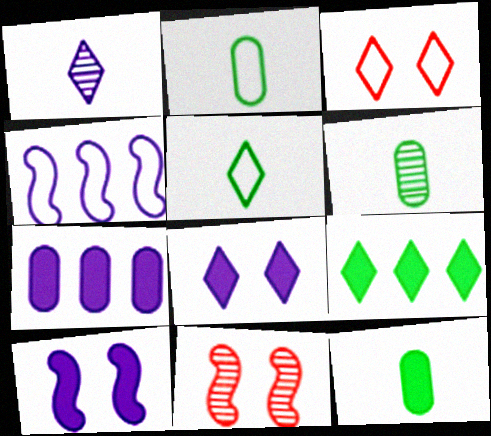[[1, 3, 9], 
[2, 3, 4], 
[2, 6, 12], 
[5, 7, 11]]